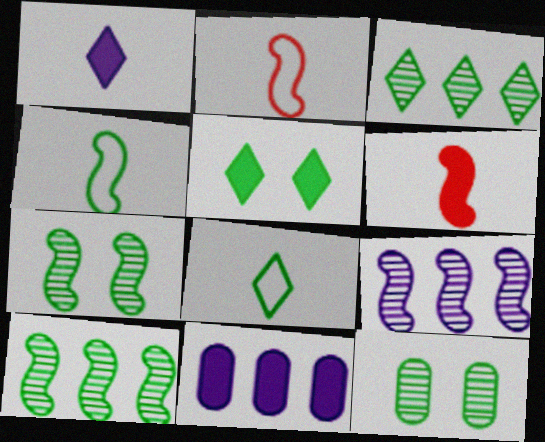[[3, 5, 8], 
[5, 6, 11]]